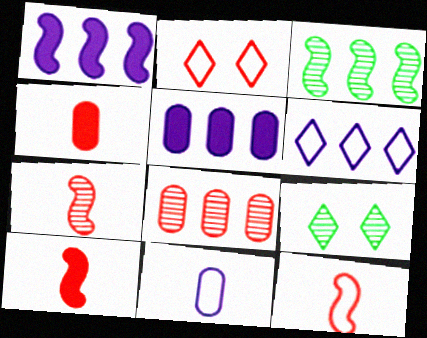[[2, 8, 10], 
[5, 9, 12], 
[7, 10, 12]]